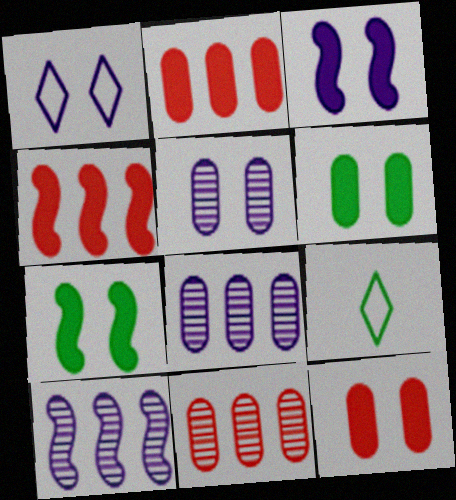[[1, 3, 5], 
[3, 9, 11], 
[4, 5, 9], 
[9, 10, 12]]